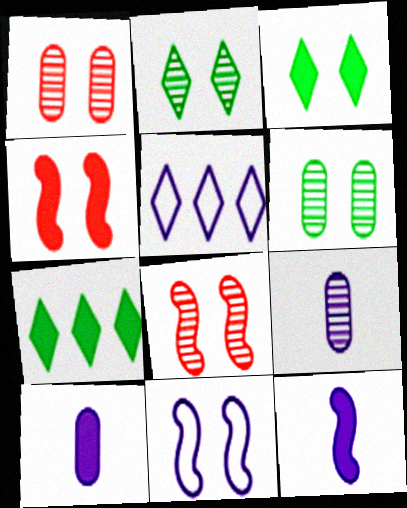[[1, 3, 11], 
[4, 7, 10]]